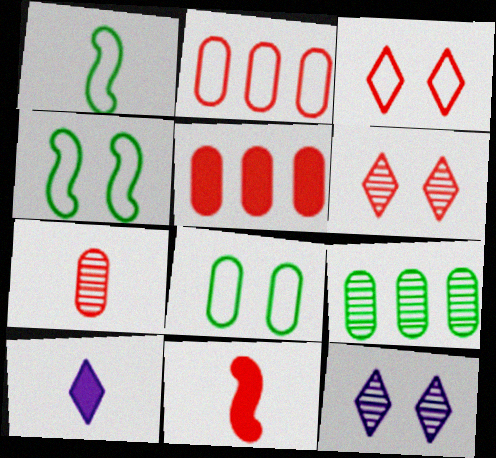[[1, 5, 12], 
[1, 7, 10], 
[2, 6, 11]]